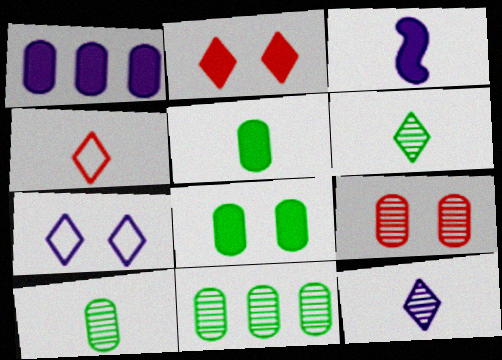[[3, 4, 10]]